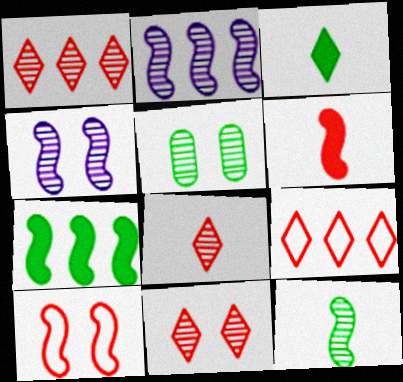[[1, 8, 11], 
[2, 5, 8], 
[4, 5, 11]]